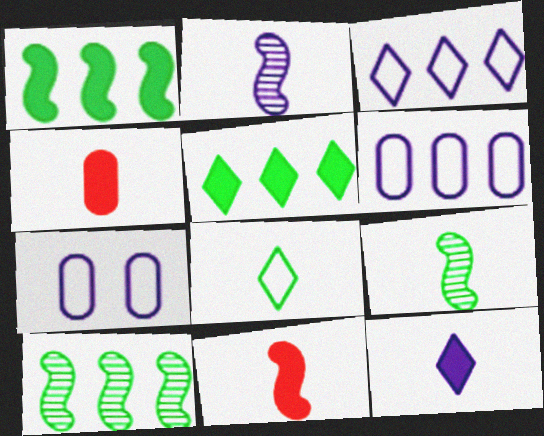[[2, 4, 8]]